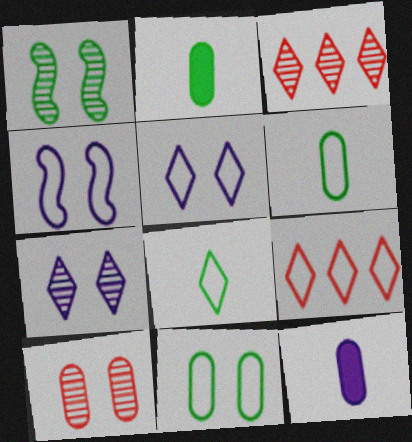[[1, 7, 10], 
[1, 9, 12], 
[2, 3, 4], 
[4, 6, 9], 
[5, 8, 9]]